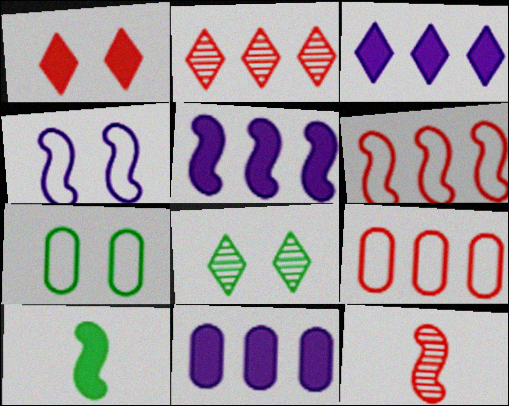[[1, 9, 12], 
[1, 10, 11], 
[3, 5, 11], 
[3, 7, 12]]